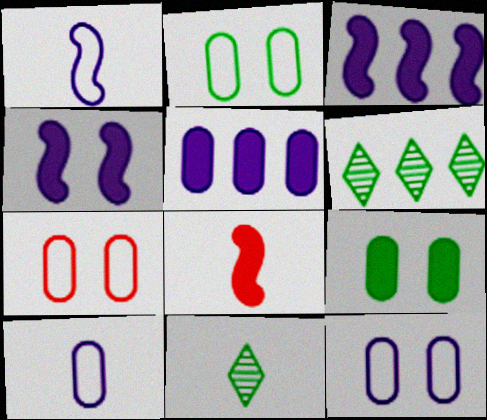[[2, 7, 12], 
[3, 7, 11], 
[6, 8, 12], 
[8, 10, 11]]